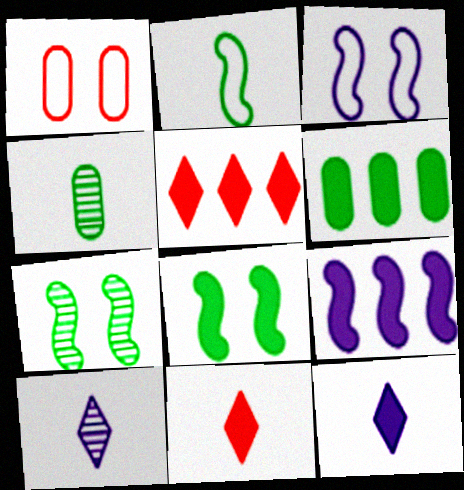[[3, 4, 5], 
[5, 6, 9]]